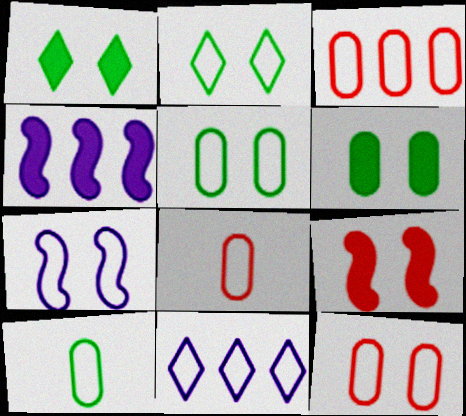[[2, 7, 12], 
[3, 8, 12]]